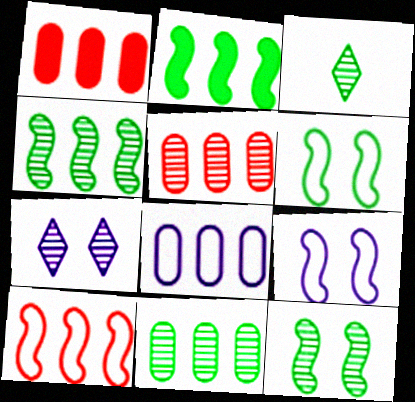[[1, 3, 9], 
[1, 8, 11], 
[3, 11, 12]]